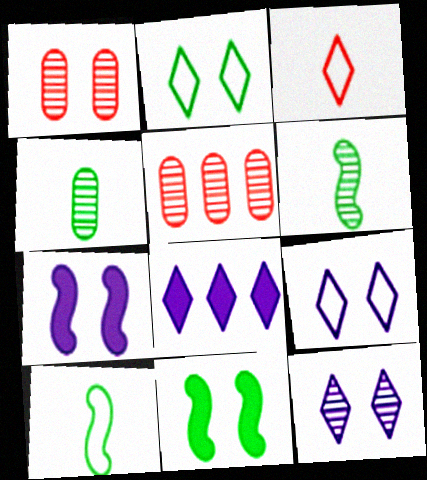[[1, 2, 7], 
[1, 8, 10], 
[1, 9, 11], 
[5, 6, 12]]